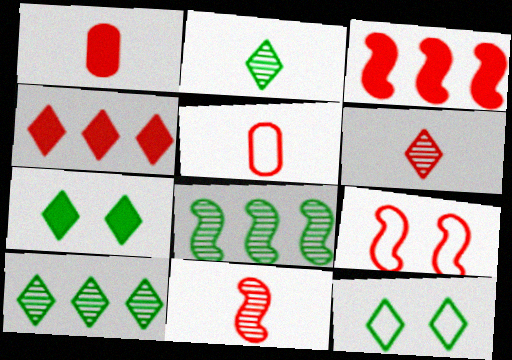[[3, 9, 11]]